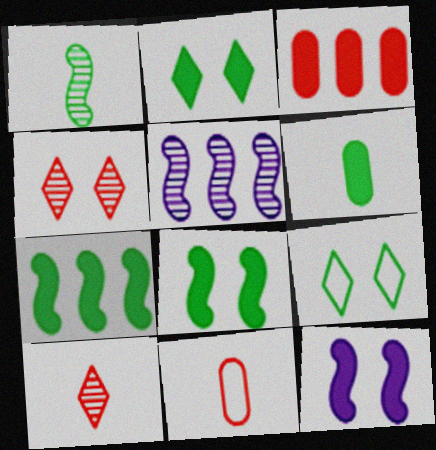[[2, 5, 11], 
[2, 6, 7]]